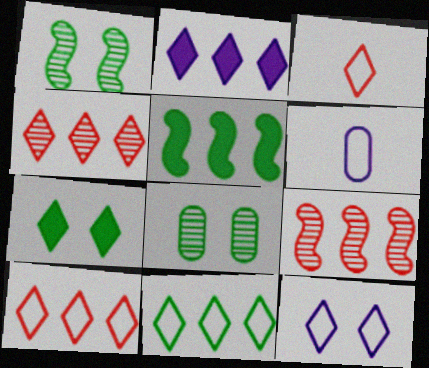[[2, 4, 11], 
[3, 11, 12], 
[6, 7, 9]]